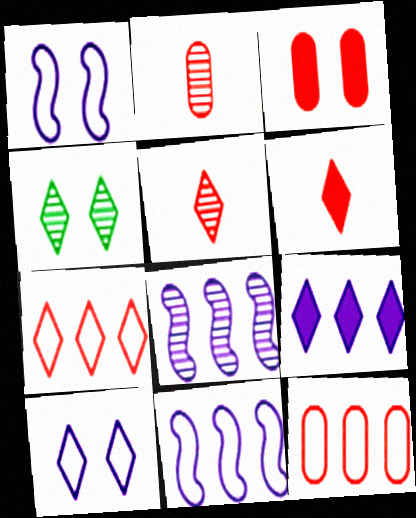[[1, 3, 4], 
[2, 3, 12], 
[2, 4, 8]]